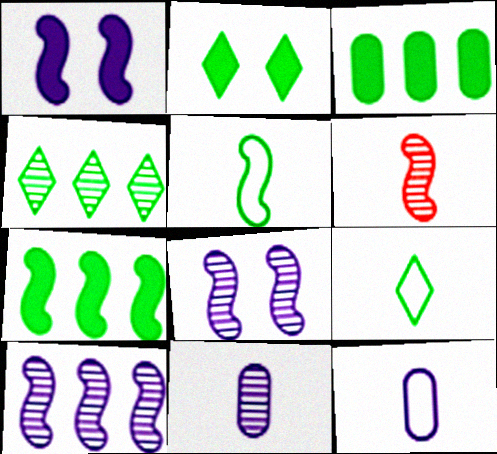[[2, 4, 9]]